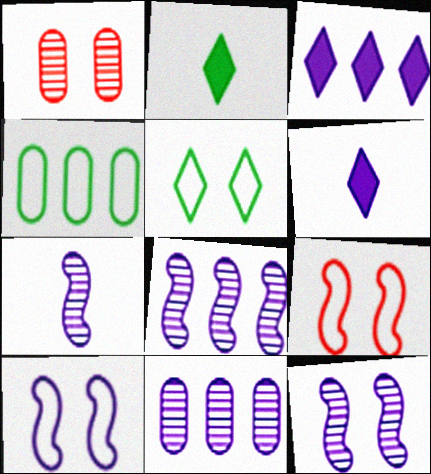[[2, 9, 11], 
[6, 10, 11], 
[7, 8, 12]]